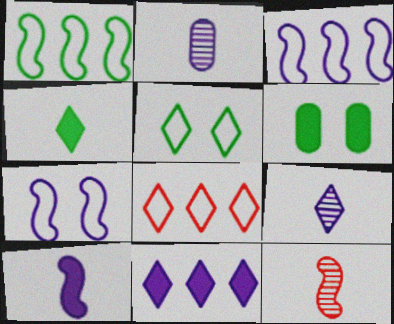[[2, 7, 11]]